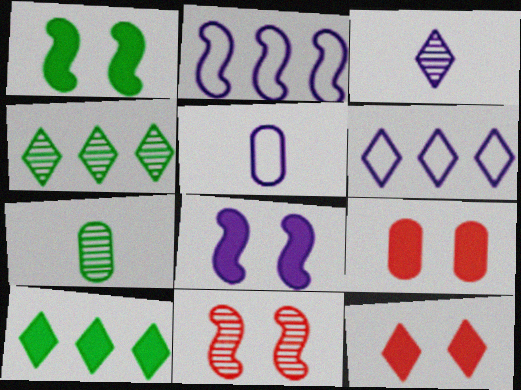[[2, 7, 12], 
[5, 10, 11]]